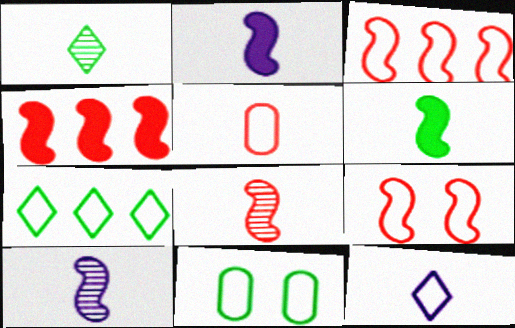[[1, 2, 5], 
[3, 11, 12], 
[4, 8, 9]]